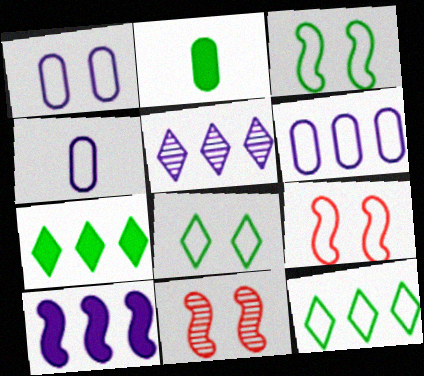[[1, 4, 6], 
[1, 8, 9], 
[2, 5, 9], 
[4, 7, 11], 
[4, 9, 12], 
[5, 6, 10]]